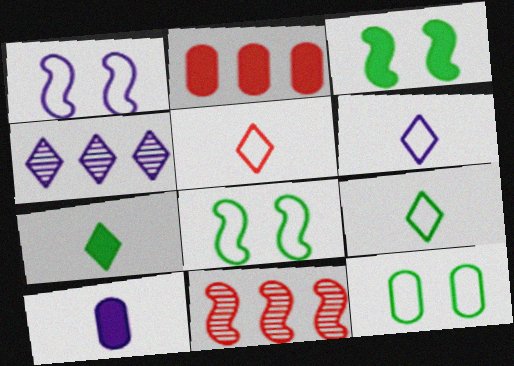[[1, 4, 10], 
[5, 6, 9]]